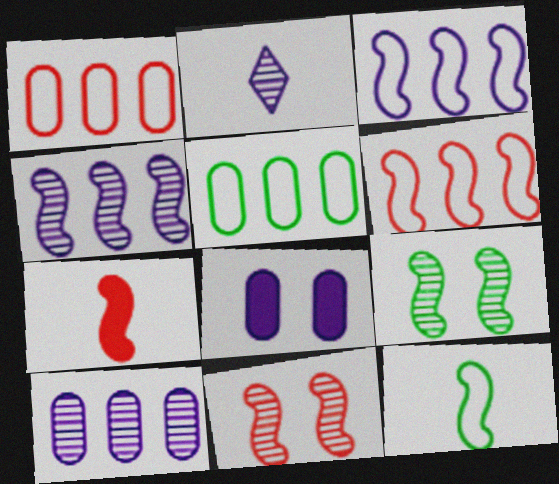[[2, 3, 8], 
[3, 7, 9], 
[6, 7, 11]]